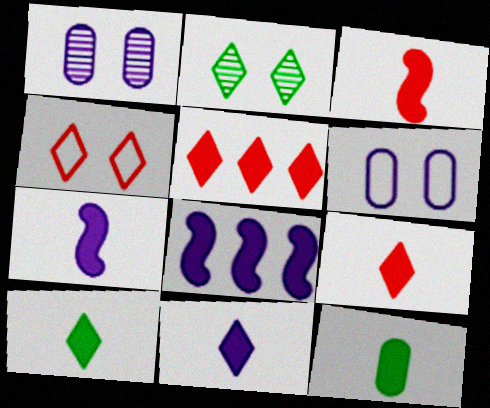[[3, 11, 12], 
[7, 9, 12], 
[9, 10, 11]]